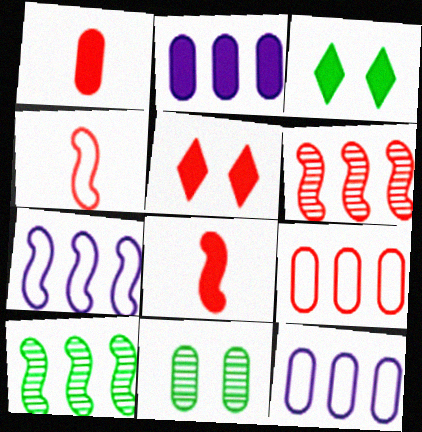[[1, 11, 12], 
[2, 3, 8]]